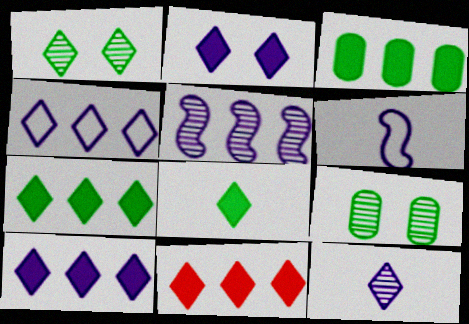[[2, 4, 12], 
[2, 8, 11], 
[6, 9, 11], 
[7, 10, 11]]